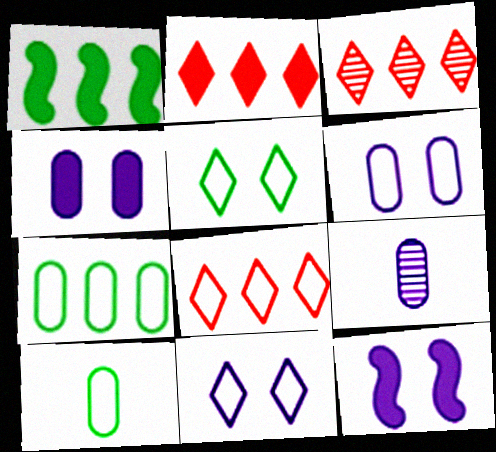[[2, 3, 8], 
[3, 10, 12]]